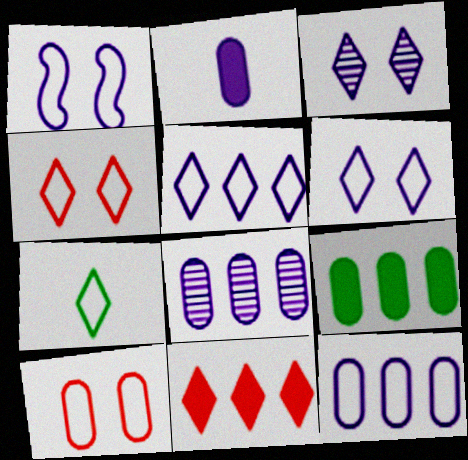[[3, 7, 11], 
[4, 5, 7]]